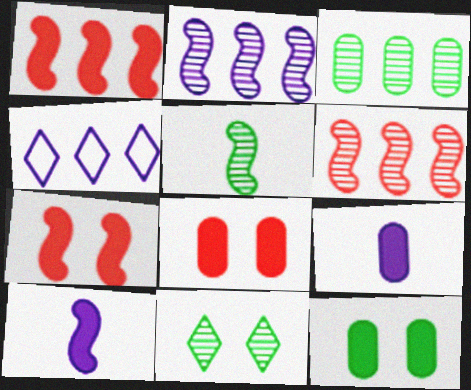[[1, 3, 4], 
[3, 5, 11], 
[4, 5, 8]]